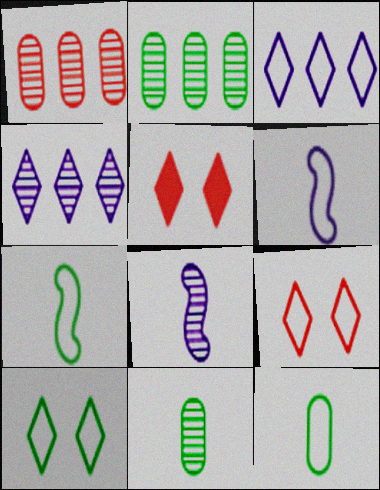[[2, 5, 6]]